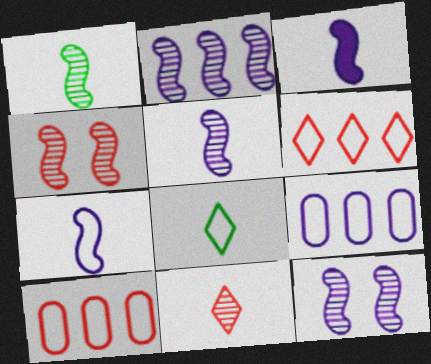[[1, 2, 4], 
[2, 5, 12], 
[3, 5, 7]]